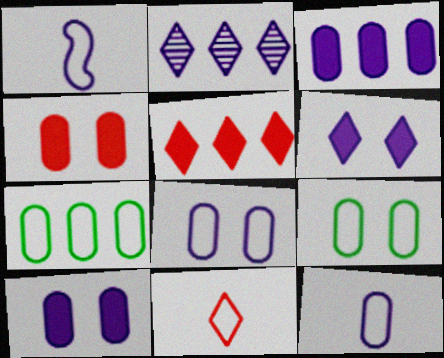[[1, 2, 10]]